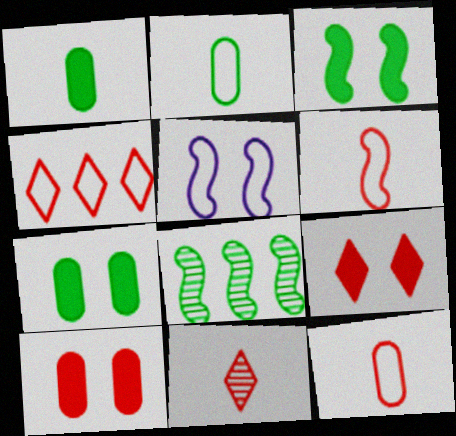[[2, 4, 5], 
[4, 9, 11]]